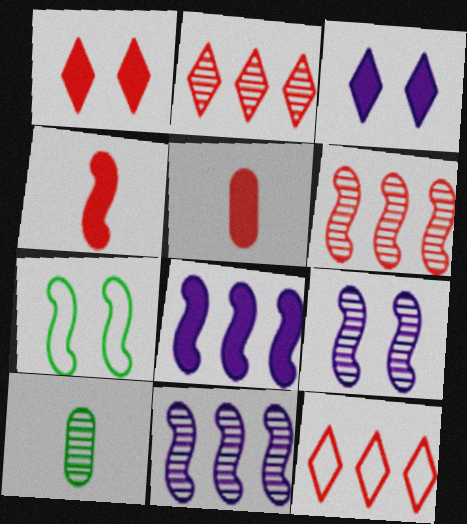[[2, 9, 10], 
[4, 7, 11]]